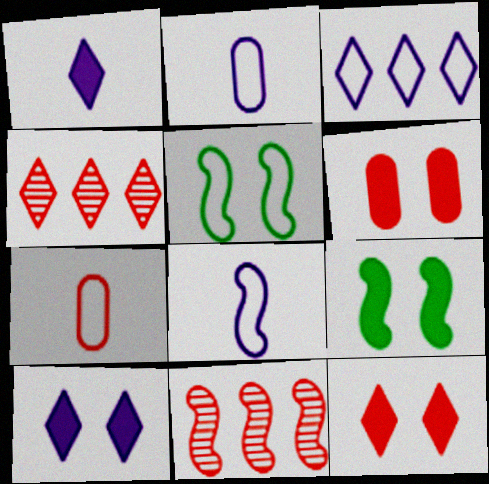[[2, 4, 9], 
[3, 5, 7], 
[6, 9, 10], 
[7, 11, 12], 
[8, 9, 11]]